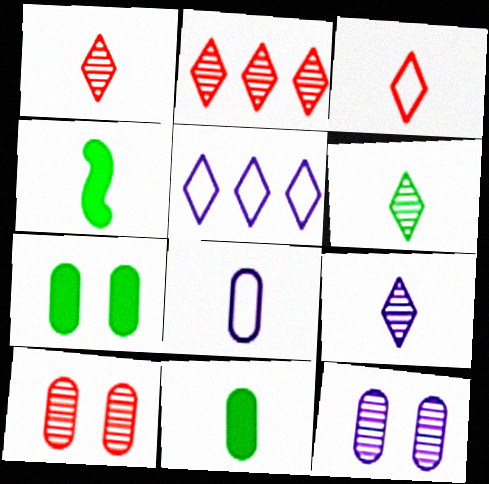[[1, 4, 8], 
[1, 6, 9], 
[4, 5, 10]]